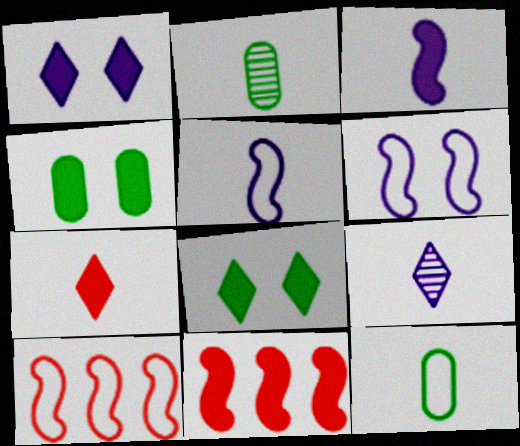[[1, 2, 10], 
[2, 5, 7], 
[4, 9, 10]]